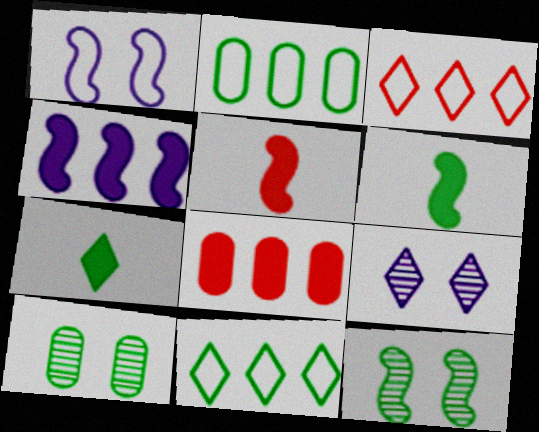[[2, 5, 9], 
[2, 7, 12], 
[3, 7, 9], 
[6, 10, 11]]